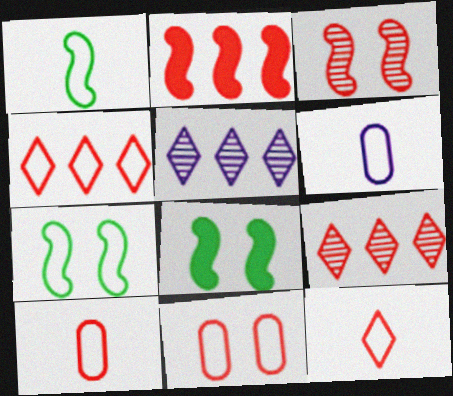[[1, 6, 12], 
[4, 6, 7], 
[5, 8, 10], 
[6, 8, 9]]